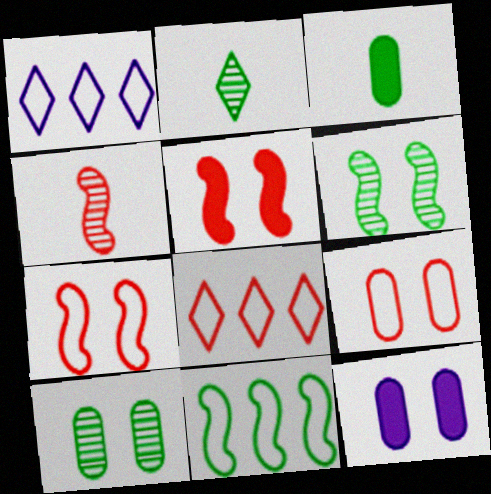[[9, 10, 12]]